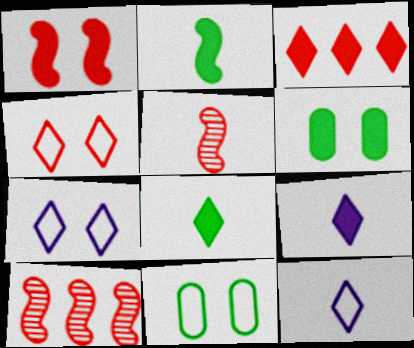[[6, 10, 12], 
[9, 10, 11]]